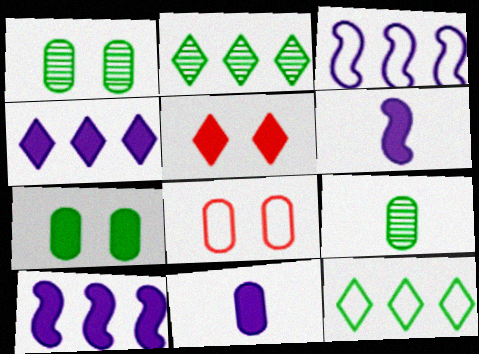[[2, 6, 8], 
[3, 5, 9]]